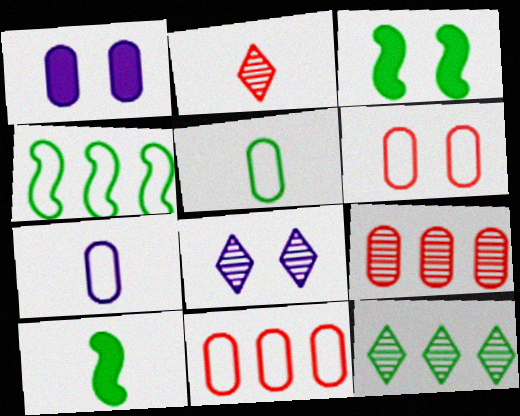[[1, 2, 4], 
[1, 5, 9], 
[2, 7, 10], 
[2, 8, 12], 
[3, 5, 12], 
[3, 6, 8], 
[8, 10, 11]]